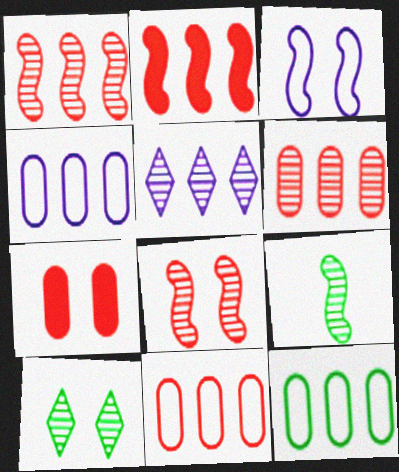[[2, 3, 9], 
[2, 5, 12], 
[3, 7, 10], 
[4, 11, 12]]